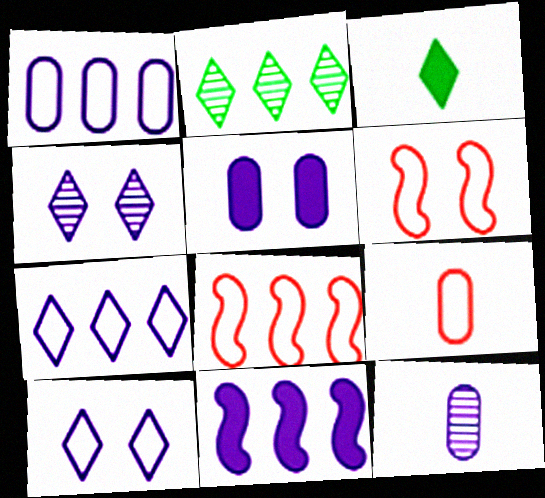[[1, 5, 12], 
[10, 11, 12]]